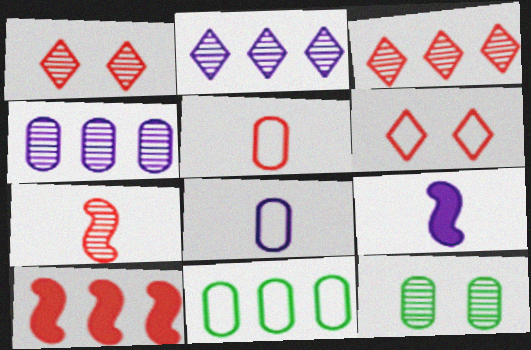[[1, 5, 10], 
[1, 9, 11], 
[2, 7, 12], 
[2, 10, 11]]